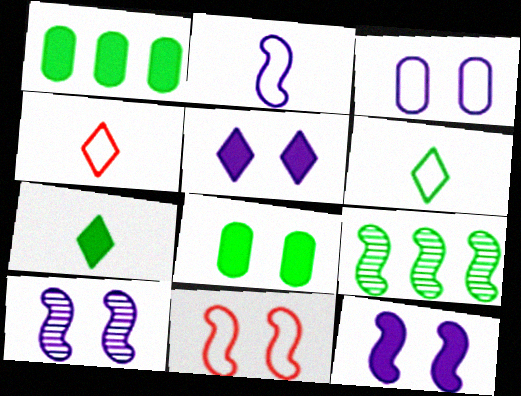[[1, 4, 10], 
[3, 5, 10], 
[6, 8, 9]]